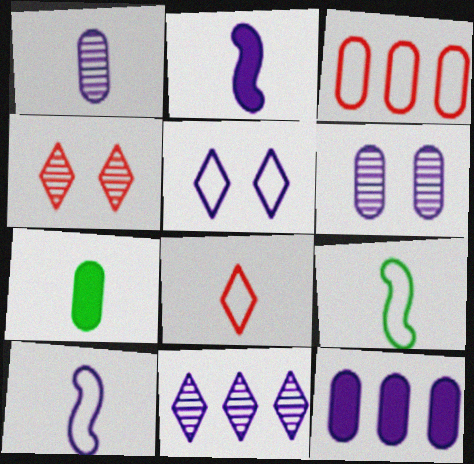[[3, 5, 9], 
[3, 6, 7], 
[4, 9, 12]]